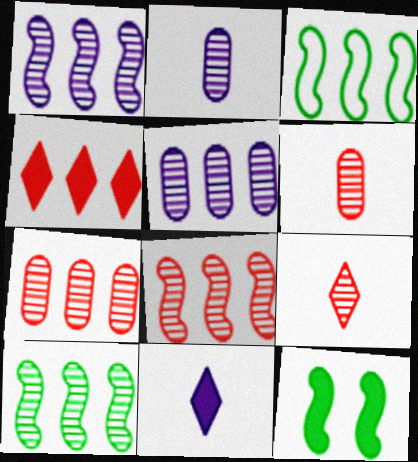[[1, 8, 10], 
[3, 4, 5]]